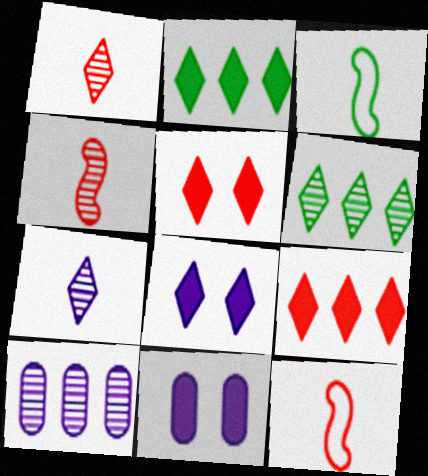[[3, 5, 10], 
[6, 11, 12]]